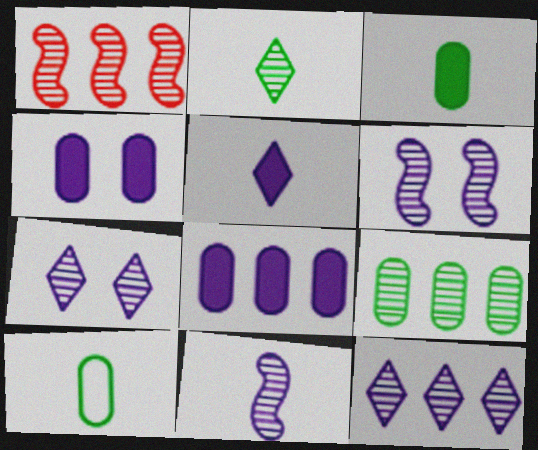[[1, 9, 12]]